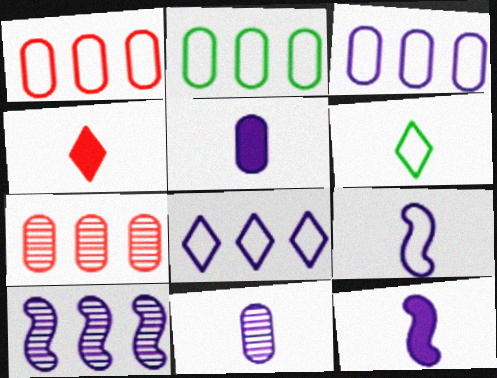[[1, 2, 3]]